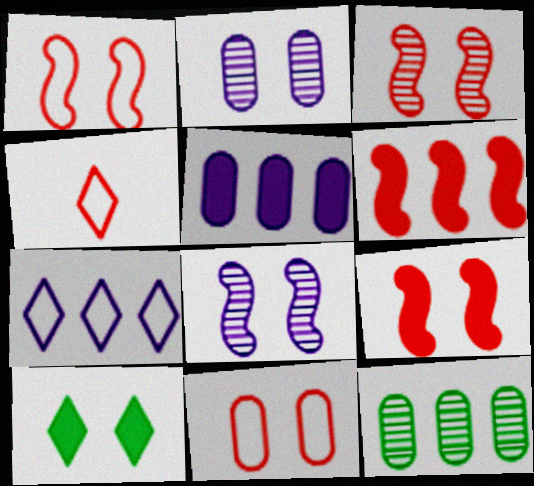[[1, 2, 10], 
[1, 3, 9], 
[6, 7, 12], 
[8, 10, 11]]